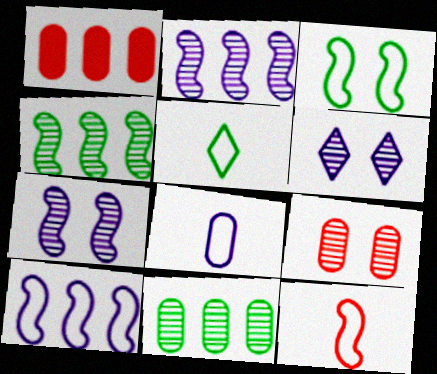[[1, 5, 7], 
[3, 10, 12], 
[5, 8, 12]]